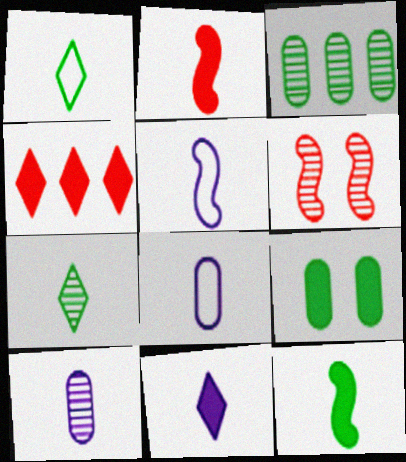[[1, 2, 10], 
[2, 7, 8], 
[5, 10, 11]]